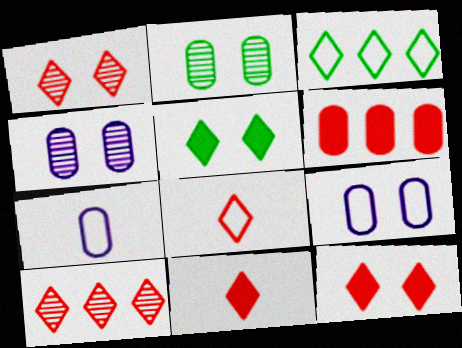[[2, 6, 7], 
[8, 10, 12]]